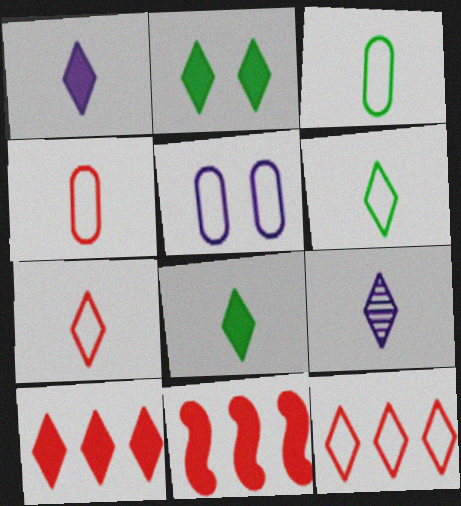[[1, 2, 10], 
[2, 9, 12], 
[7, 8, 9]]